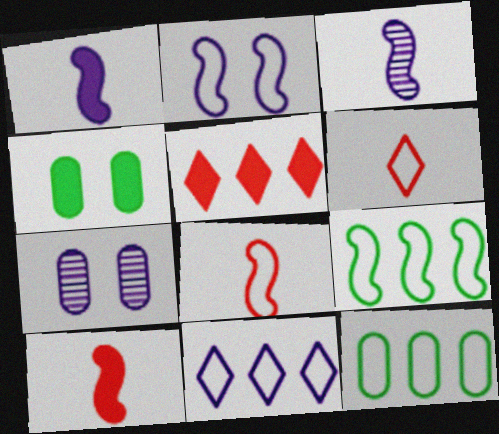[[1, 4, 5], 
[1, 7, 11], 
[2, 6, 12], 
[2, 8, 9]]